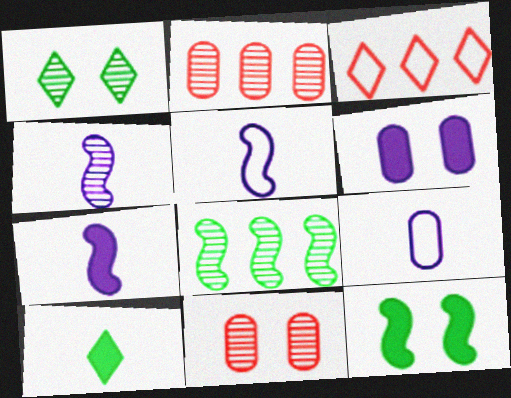[[1, 2, 4], 
[4, 5, 7]]